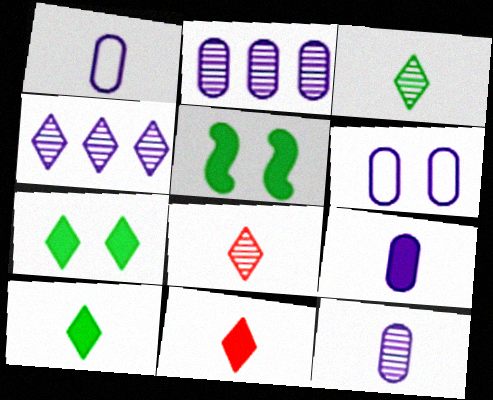[[1, 9, 12], 
[2, 6, 9]]